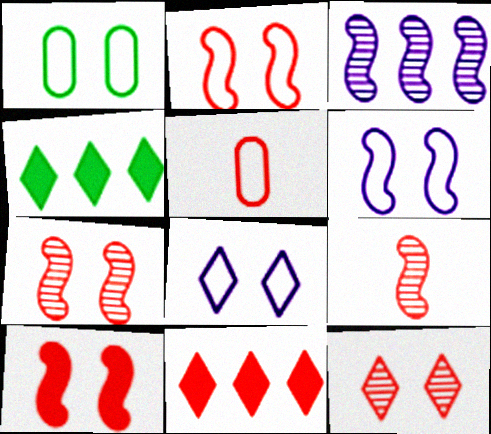[[1, 2, 8], 
[2, 7, 10], 
[5, 7, 11]]